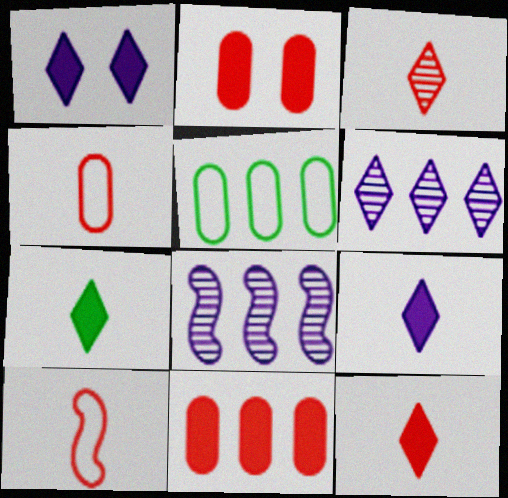[[7, 9, 12]]